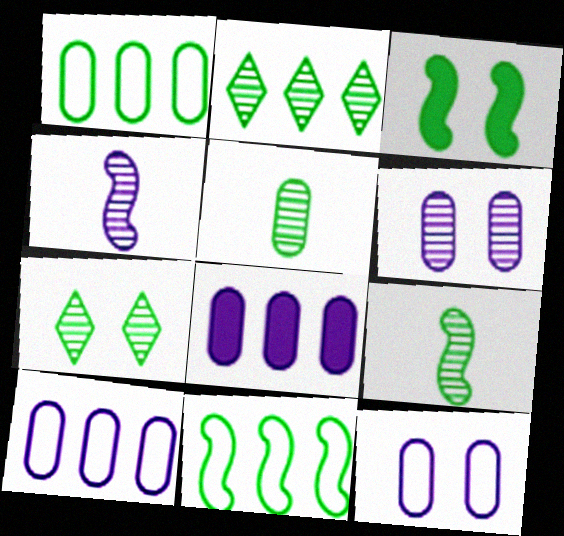[[3, 9, 11]]